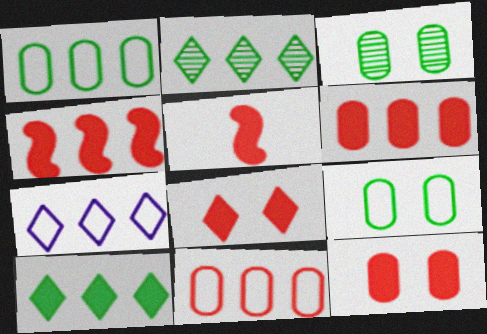[[3, 5, 7], 
[5, 6, 8]]